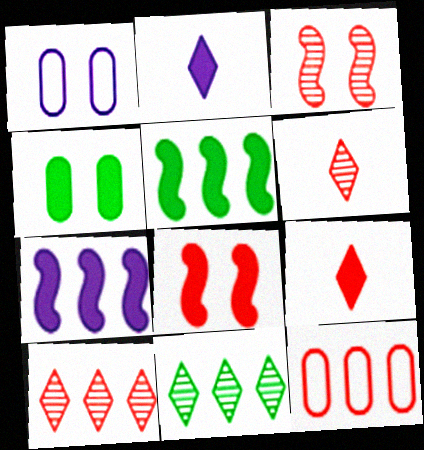[[1, 5, 6], 
[3, 9, 12], 
[4, 7, 9], 
[6, 8, 12], 
[7, 11, 12]]